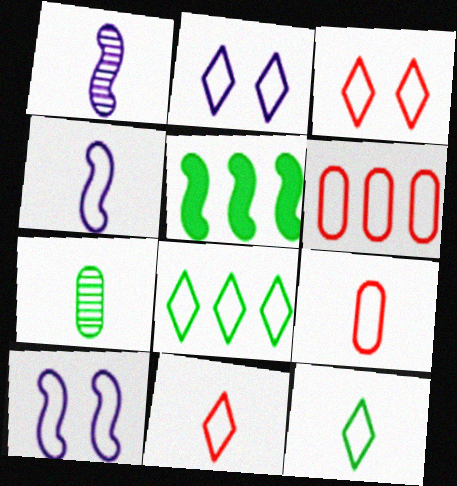[[2, 8, 11], 
[4, 9, 12], 
[6, 10, 12], 
[8, 9, 10]]